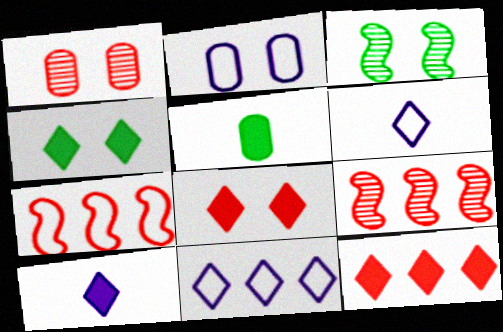[[2, 3, 8], 
[4, 10, 12]]